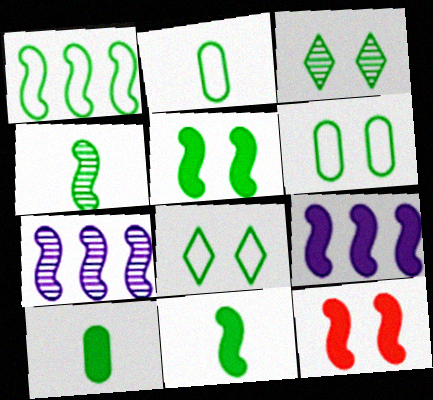[[1, 2, 8], 
[1, 3, 10], 
[1, 4, 5], 
[3, 5, 6], 
[9, 11, 12]]